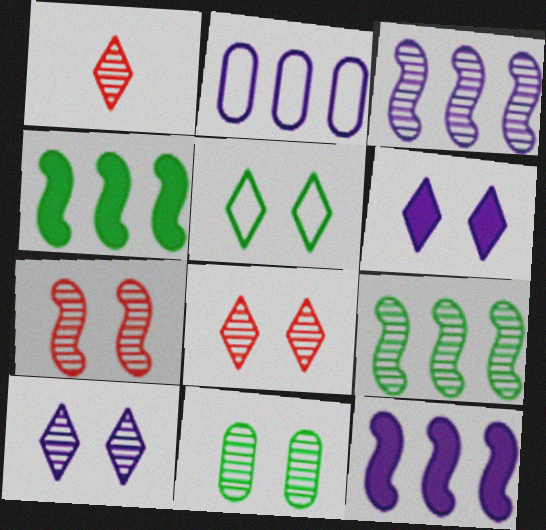[[1, 3, 11], 
[5, 6, 8], 
[7, 10, 11]]